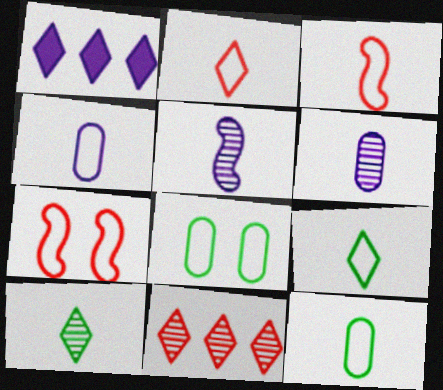[[3, 4, 9]]